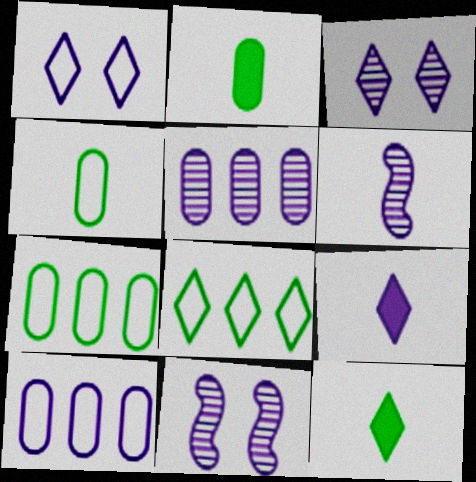[[3, 5, 6], 
[9, 10, 11]]